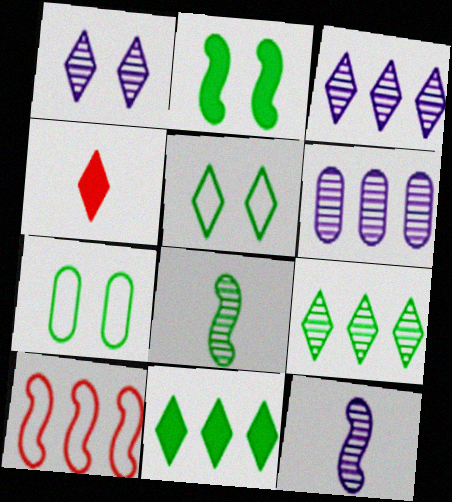[[1, 6, 12], 
[2, 10, 12], 
[3, 4, 5], 
[6, 10, 11], 
[7, 8, 11]]